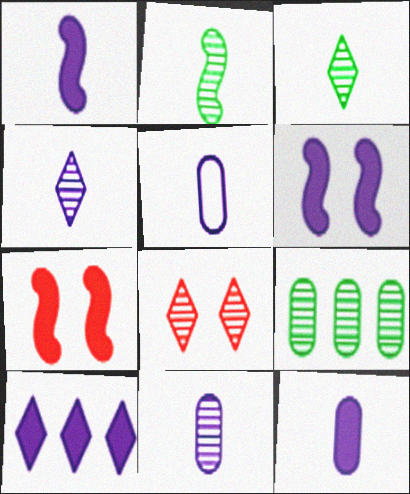[[1, 4, 5], 
[5, 11, 12], 
[6, 10, 12]]